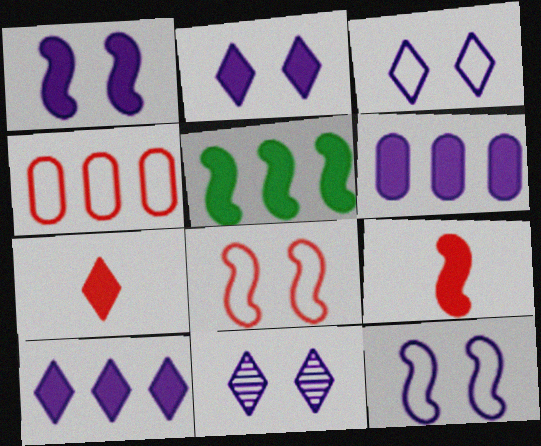[[1, 5, 9], 
[2, 3, 11]]